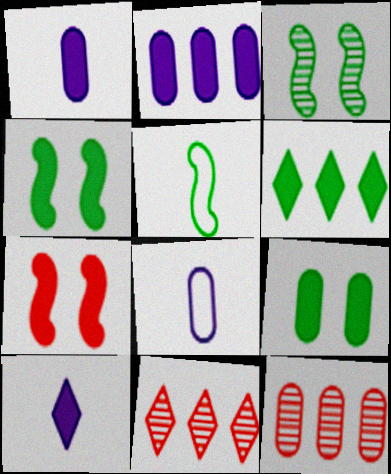[[1, 6, 7], 
[4, 8, 11], 
[8, 9, 12]]